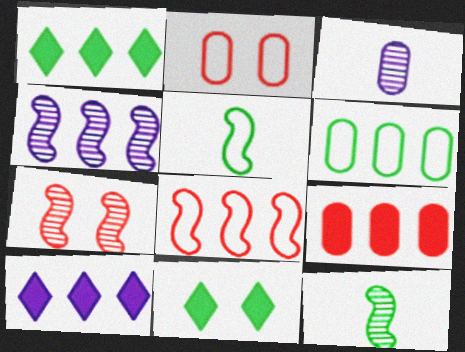[[2, 10, 12], 
[3, 8, 11], 
[4, 7, 12], 
[6, 11, 12]]